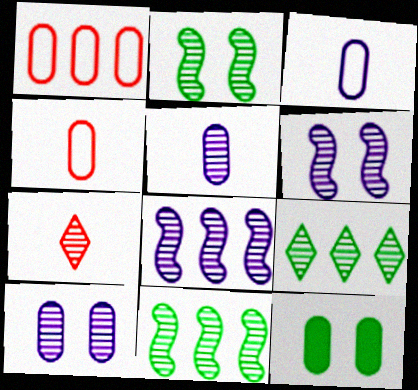[[1, 5, 12], 
[7, 10, 11]]